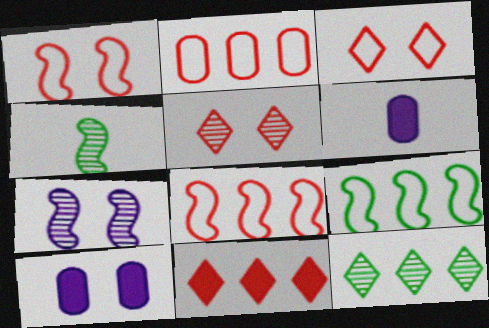[[1, 6, 12], 
[5, 6, 9]]